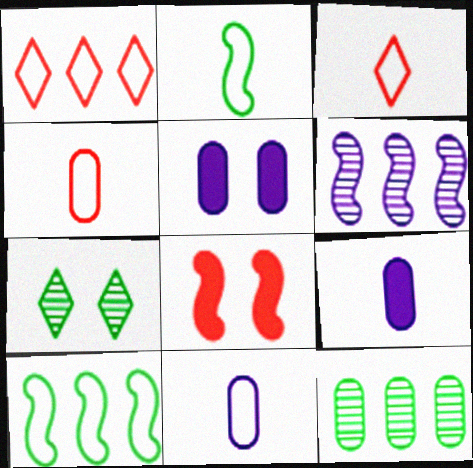[[2, 3, 11], 
[2, 6, 8], 
[4, 5, 12]]